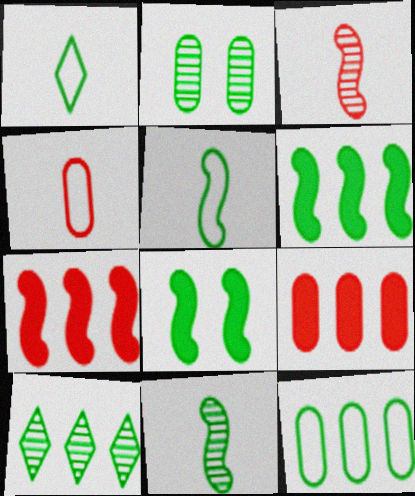[[1, 2, 6], 
[2, 10, 11], 
[6, 10, 12]]